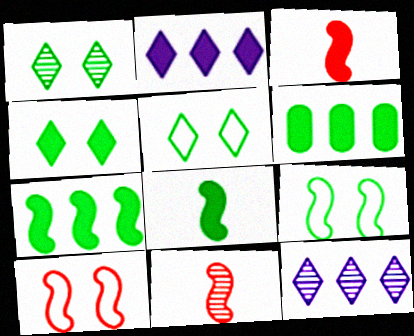[[1, 4, 5], 
[4, 6, 8]]